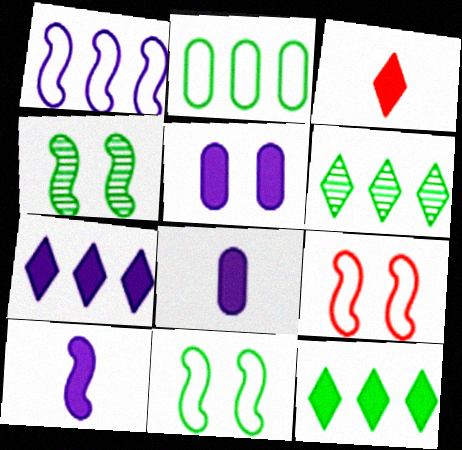[[5, 7, 10], 
[6, 8, 9]]